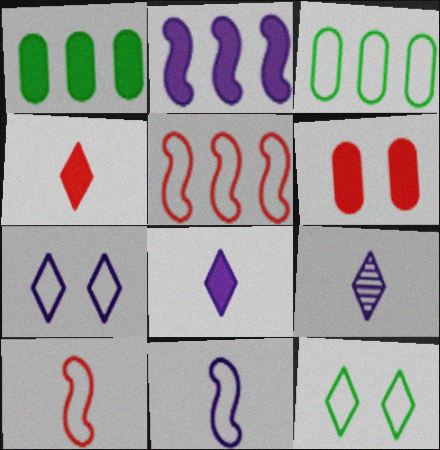[[3, 7, 10]]